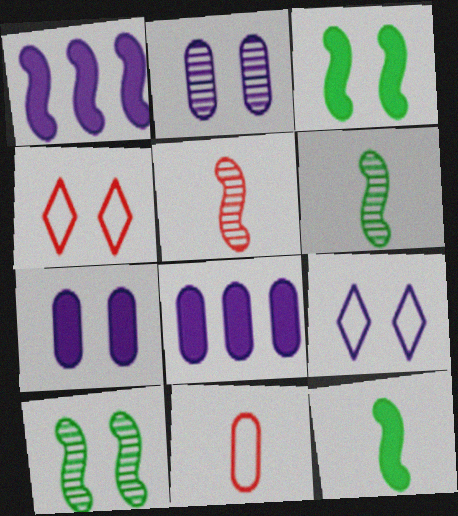[[2, 3, 4], 
[4, 6, 8], 
[4, 7, 10]]